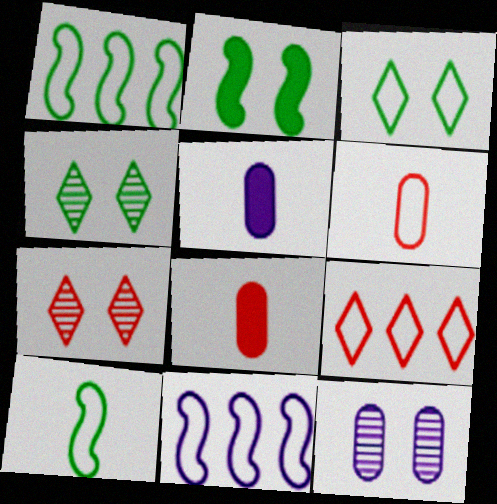[[1, 5, 7], 
[3, 6, 11], 
[4, 8, 11]]